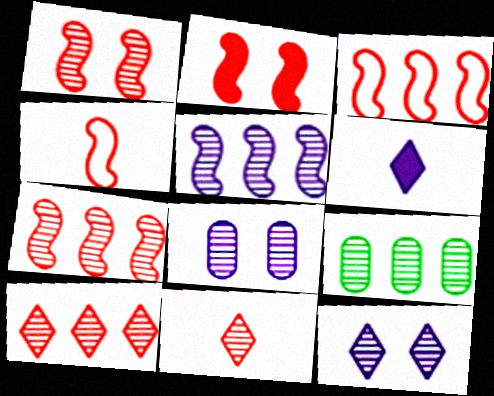[[2, 4, 7], 
[5, 9, 10]]